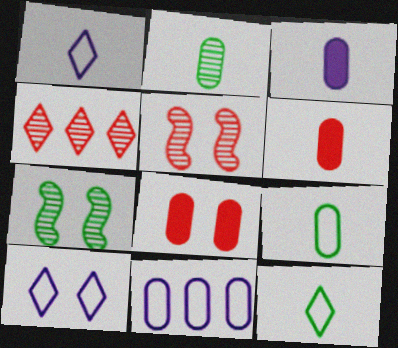[[2, 8, 11], 
[7, 8, 10]]